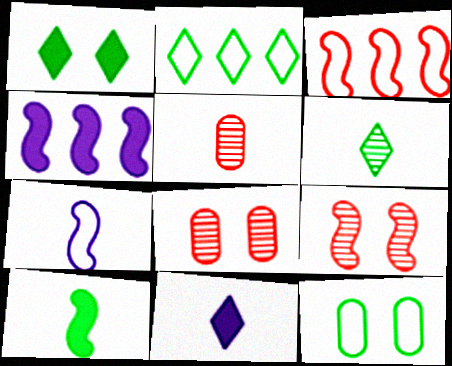[[1, 2, 6]]